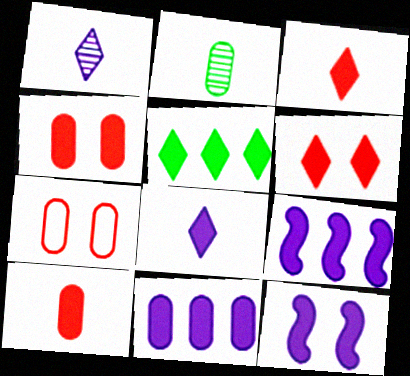[[2, 7, 11], 
[5, 6, 8], 
[5, 10, 12], 
[8, 11, 12]]